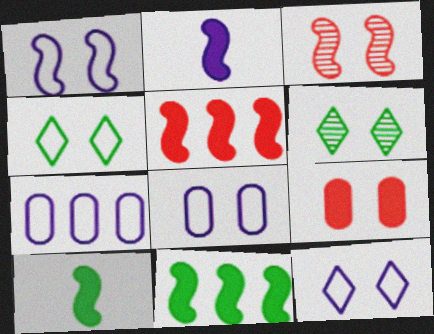[[1, 6, 9], 
[1, 8, 12]]